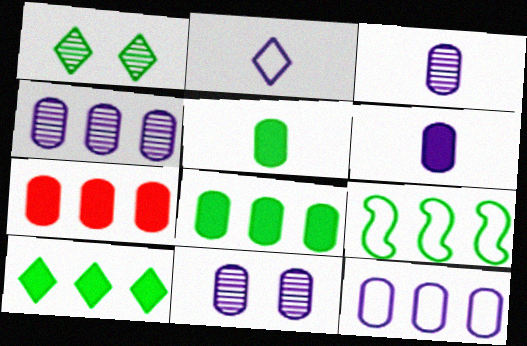[[1, 5, 9], 
[3, 4, 11], 
[6, 11, 12]]